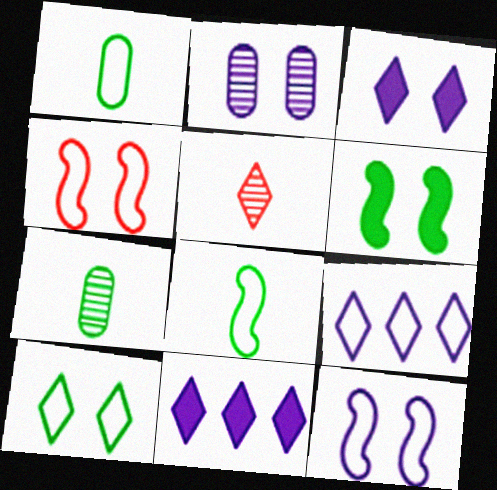[[1, 4, 9], 
[2, 3, 12], 
[4, 7, 11], 
[5, 10, 11]]